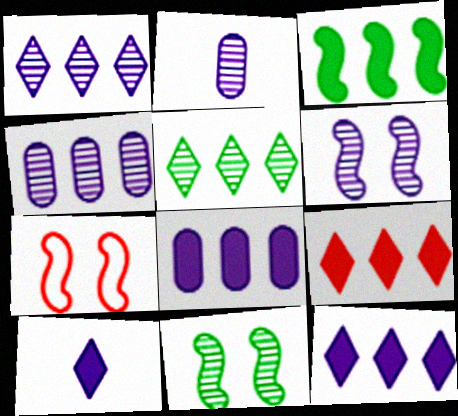[[1, 2, 6], 
[3, 8, 9]]